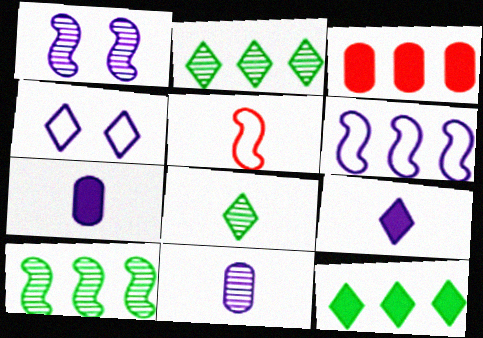[[2, 3, 6], 
[5, 7, 8]]